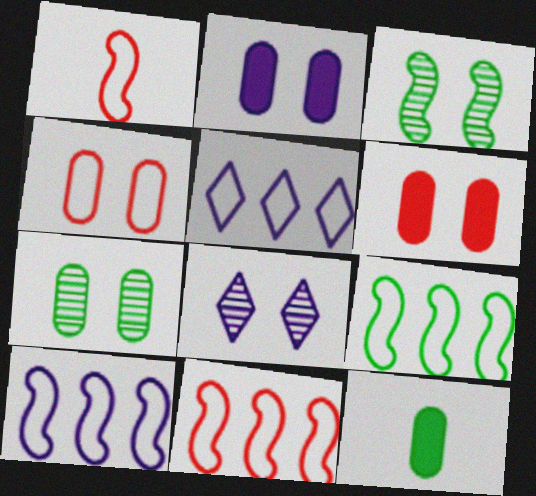[[2, 4, 7], 
[8, 11, 12], 
[9, 10, 11]]